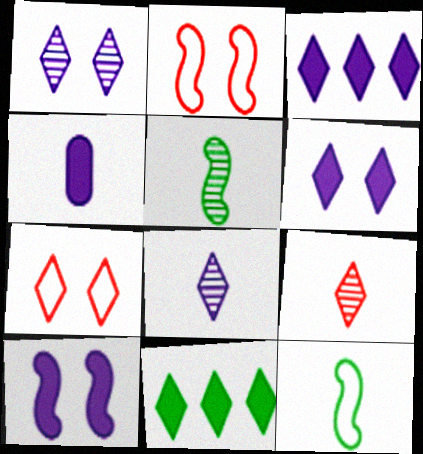[[3, 4, 10], 
[4, 9, 12], 
[7, 8, 11]]